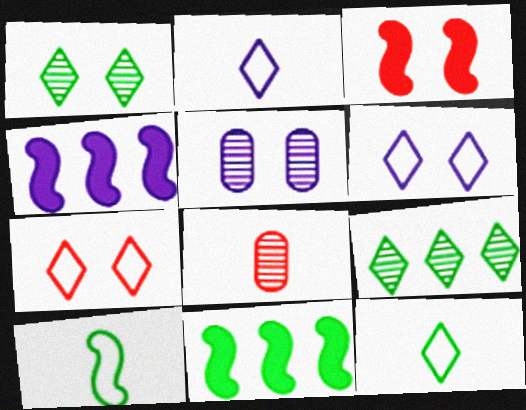[[2, 4, 5], 
[6, 8, 11]]